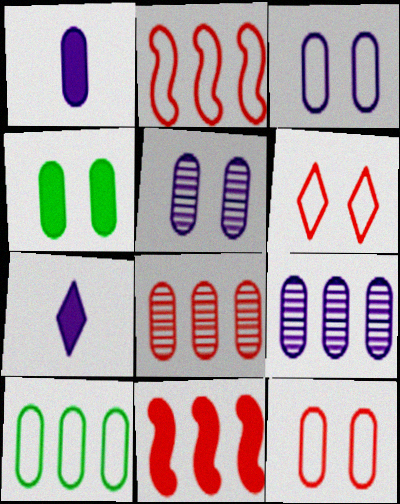[[1, 3, 9], 
[4, 5, 12], 
[4, 7, 11]]